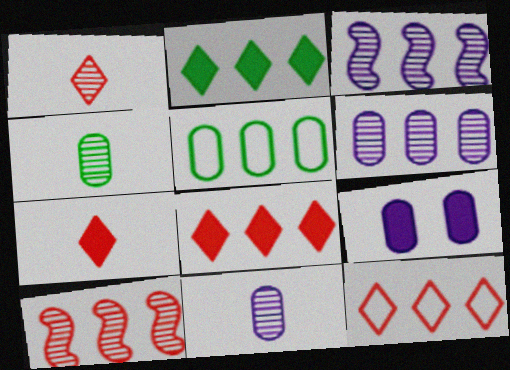[[3, 5, 8]]